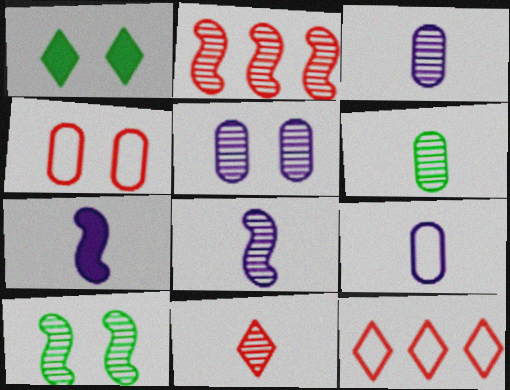[[1, 2, 9], 
[2, 8, 10], 
[6, 8, 11]]